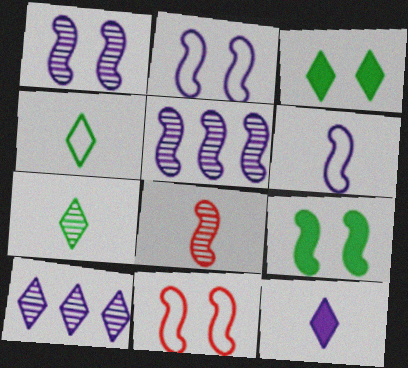[[1, 9, 11]]